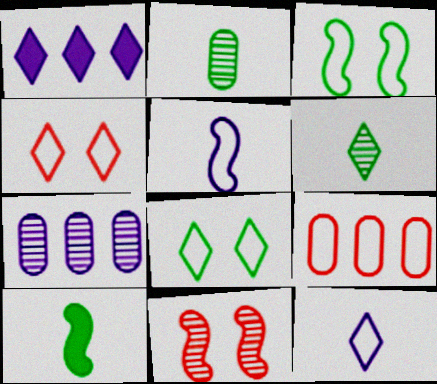[[1, 4, 6], 
[3, 9, 12], 
[4, 7, 10], 
[5, 8, 9], 
[6, 7, 11]]